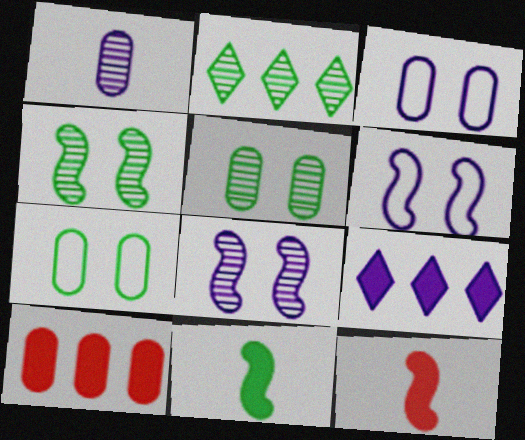[[1, 6, 9], 
[1, 7, 10], 
[2, 3, 12], 
[2, 7, 11]]